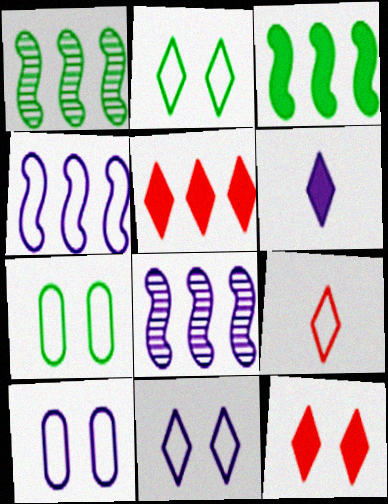[[4, 7, 9], 
[6, 8, 10]]